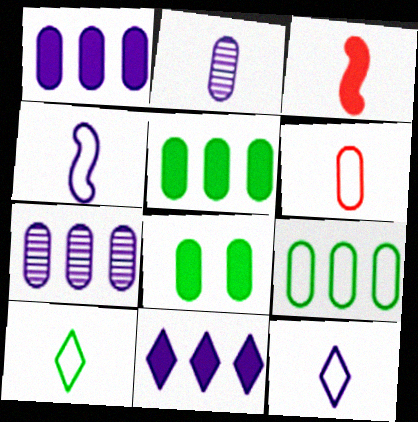[[2, 3, 10], 
[3, 8, 11], 
[4, 6, 10], 
[6, 7, 8]]